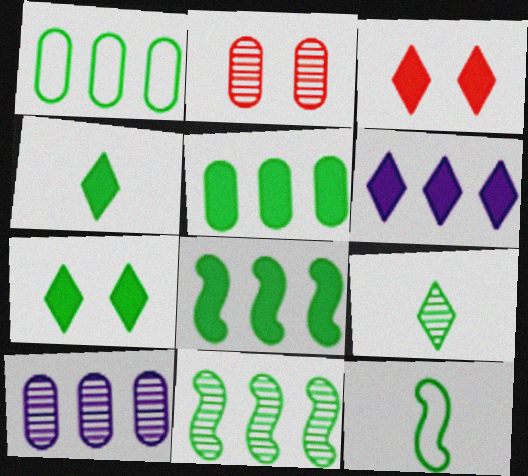[[2, 6, 12], 
[3, 4, 6], 
[3, 10, 12]]